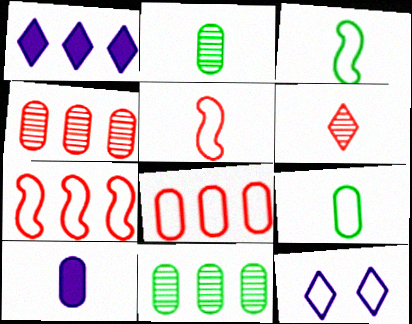[[1, 7, 11], 
[3, 6, 10], 
[3, 8, 12], 
[7, 9, 12]]